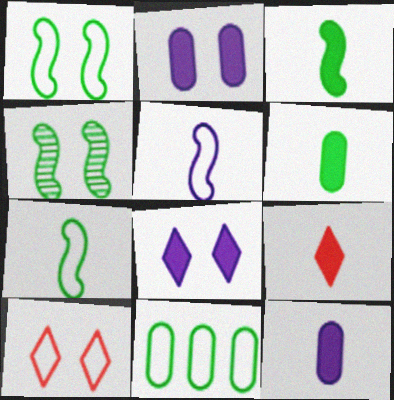[[2, 4, 10], 
[3, 9, 12], 
[5, 10, 11]]